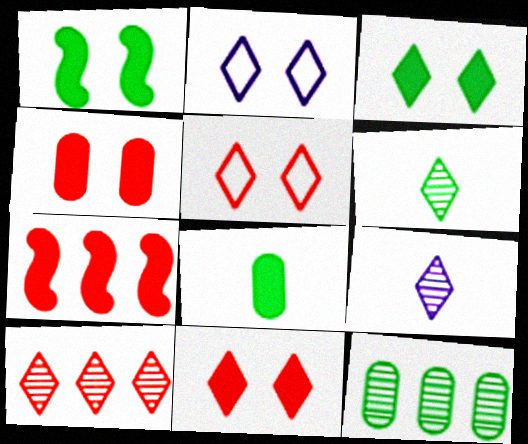[]